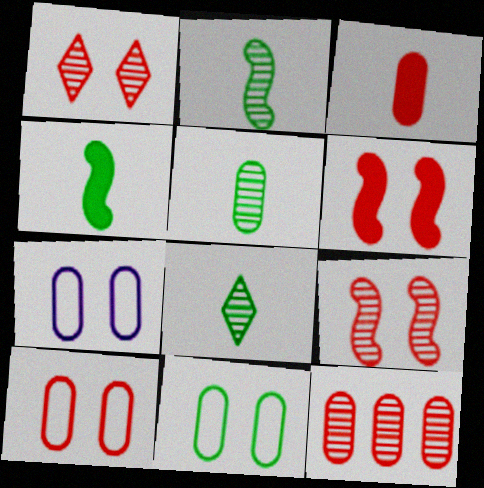[[1, 6, 10], 
[2, 5, 8], 
[3, 10, 12], 
[7, 10, 11]]